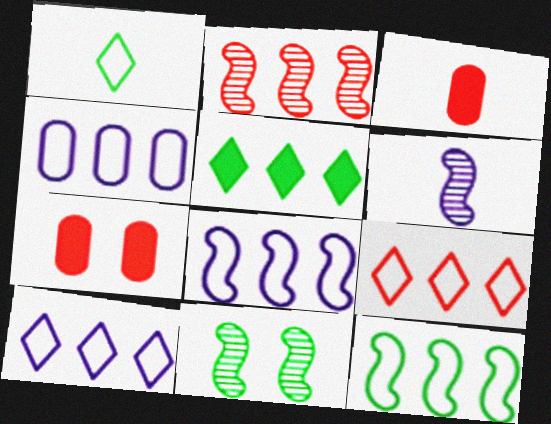[[1, 3, 6], 
[2, 4, 5], 
[2, 6, 11], 
[3, 10, 11], 
[4, 8, 10], 
[4, 9, 12]]